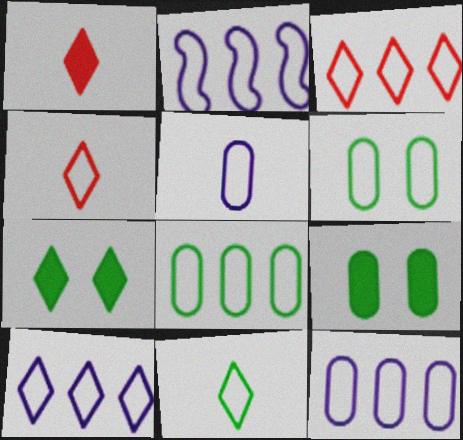[[2, 3, 8], 
[2, 4, 6], 
[2, 10, 12]]